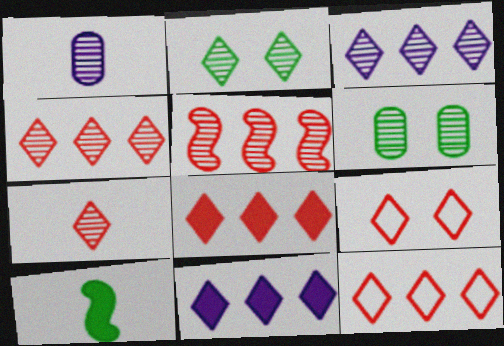[[1, 2, 5], 
[2, 3, 7], 
[4, 8, 12], 
[7, 8, 9]]